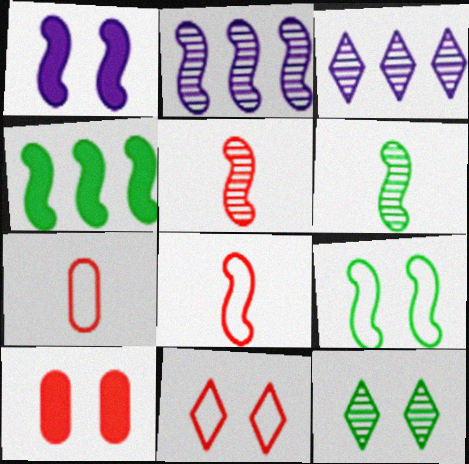[[4, 6, 9]]